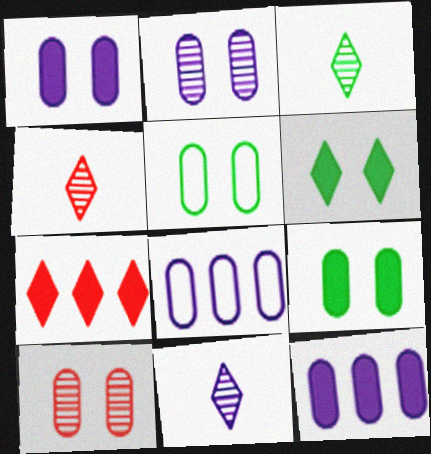[[1, 5, 10], 
[3, 4, 11]]